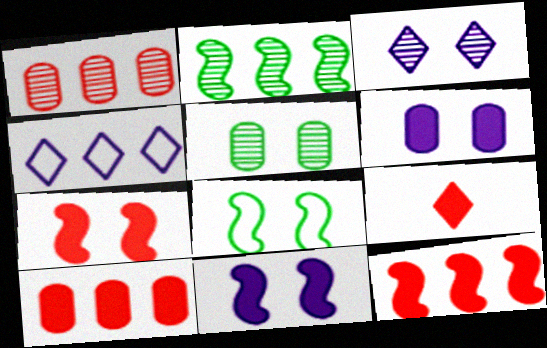[[2, 4, 10], 
[7, 9, 10]]